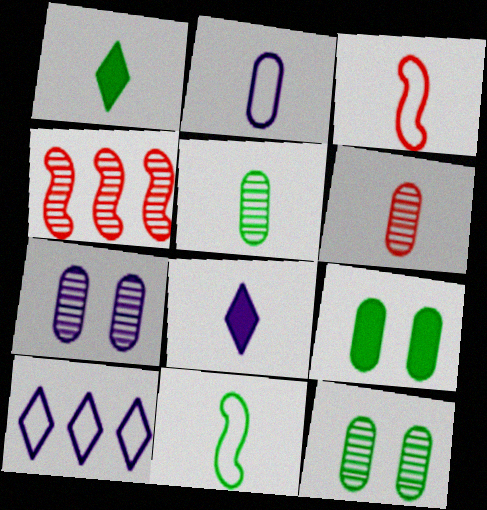[[1, 5, 11], 
[3, 5, 8], 
[6, 8, 11]]